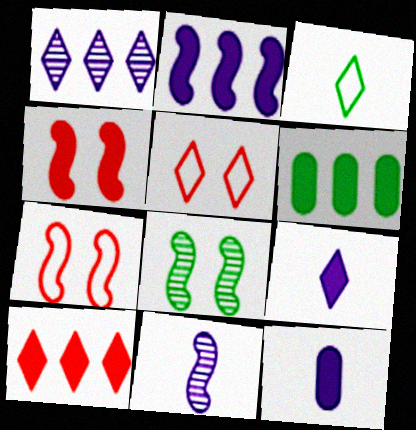[[2, 6, 10], 
[3, 6, 8], 
[4, 6, 9], 
[5, 6, 11]]